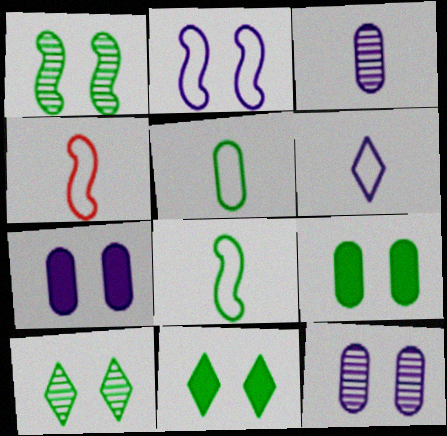[[4, 5, 6]]